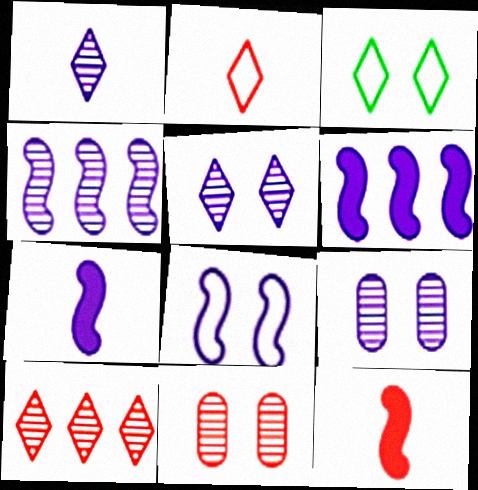[[1, 4, 9], 
[4, 7, 8]]